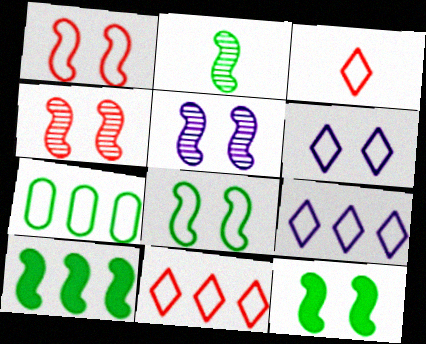[[1, 5, 12], 
[2, 8, 10]]